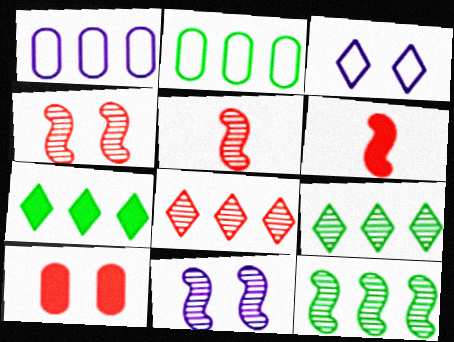[[2, 7, 12], 
[5, 11, 12]]